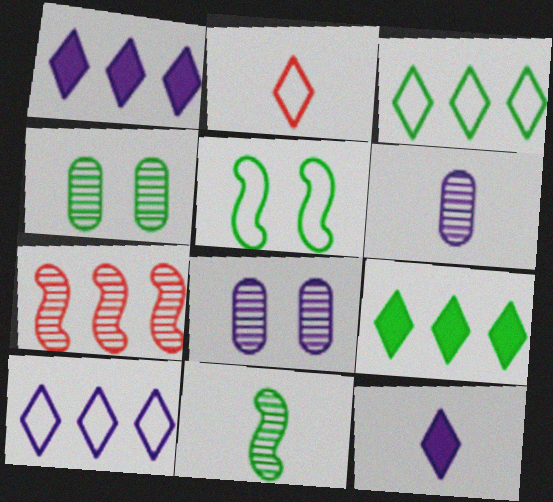[]